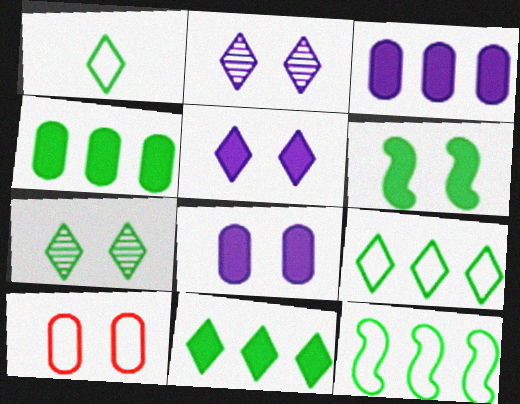[[1, 7, 11], 
[2, 6, 10]]